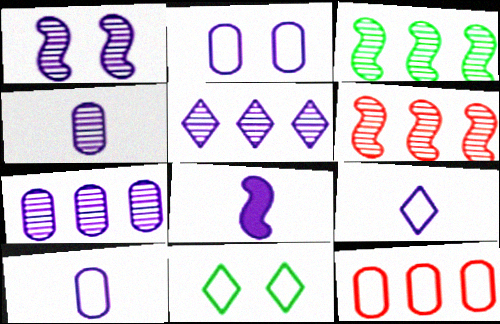[[1, 4, 5], 
[2, 5, 8], 
[4, 8, 9]]